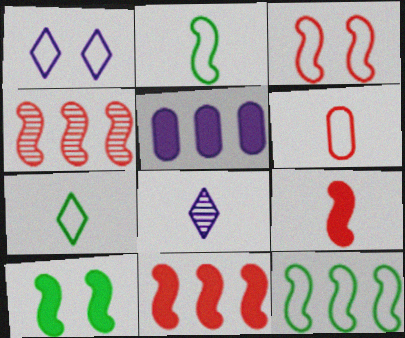[[1, 6, 12], 
[3, 4, 9]]